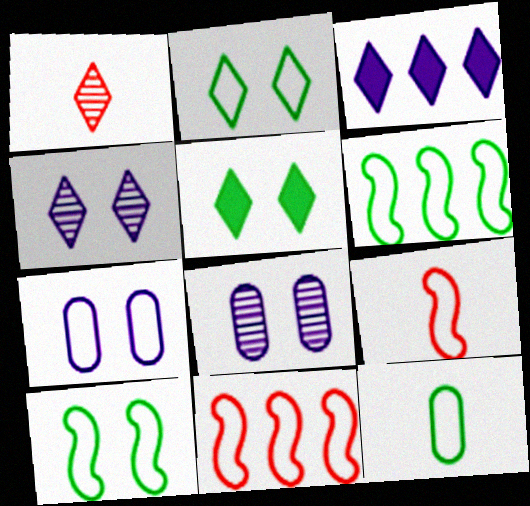[[1, 2, 3], 
[2, 6, 12]]